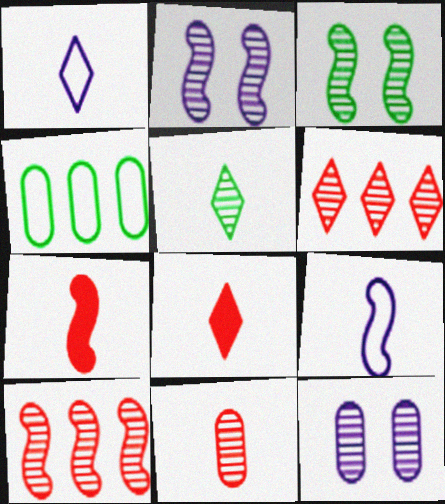[[1, 5, 8], 
[2, 4, 8], 
[5, 10, 12]]